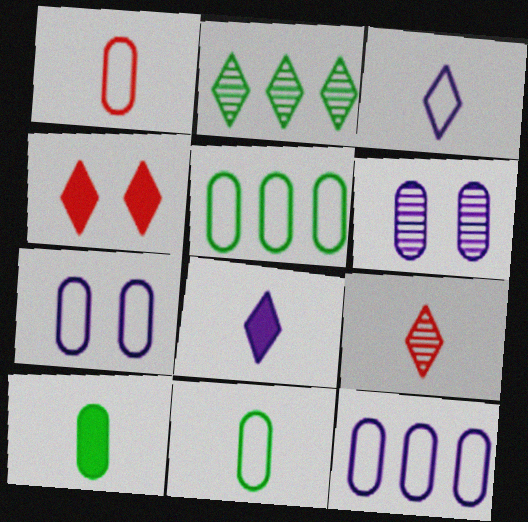[[1, 5, 7], 
[2, 3, 4]]